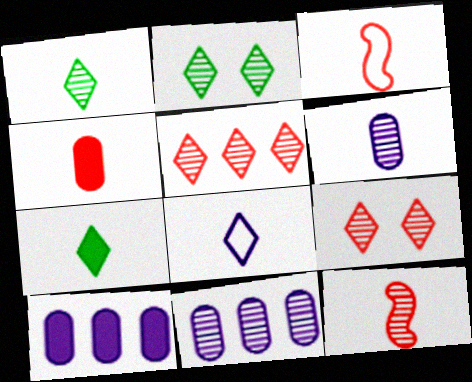[[1, 6, 12], 
[2, 3, 10], 
[2, 11, 12], 
[3, 6, 7]]